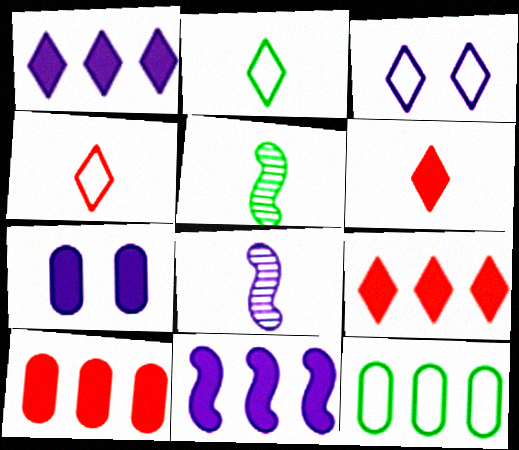[[3, 5, 10]]